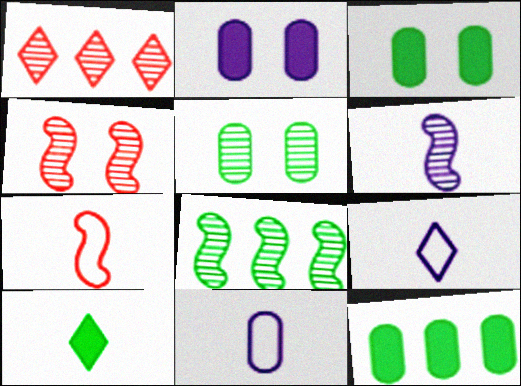[[1, 5, 6], 
[4, 6, 8], 
[4, 9, 12]]